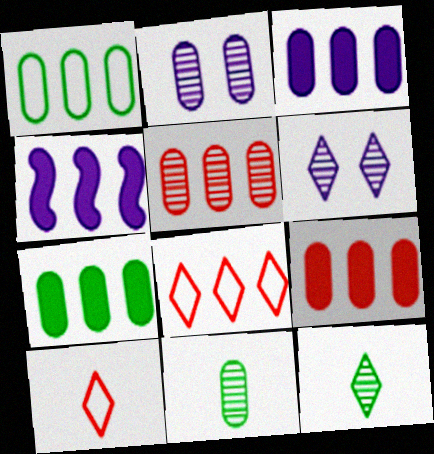[[1, 3, 5], 
[2, 5, 11], 
[3, 7, 9]]